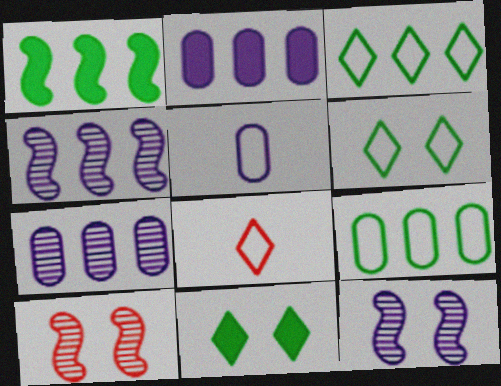[]